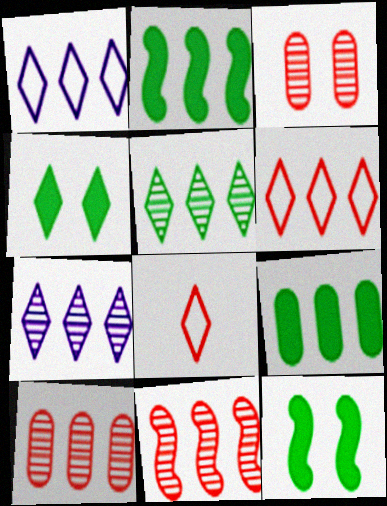[[1, 2, 10], 
[1, 9, 11], 
[4, 7, 8]]